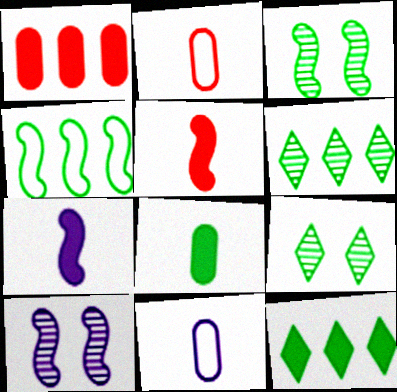[[2, 10, 12], 
[4, 5, 10], 
[4, 8, 9]]